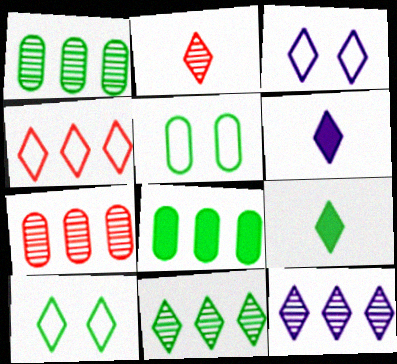[[3, 6, 12], 
[9, 10, 11]]